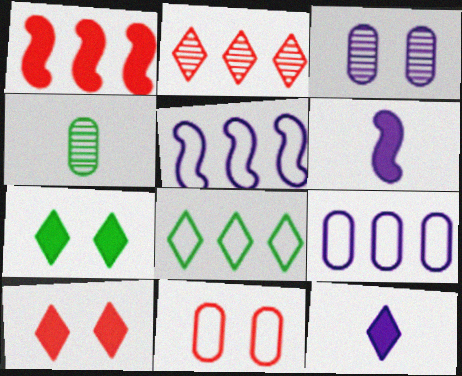[[3, 5, 12], 
[4, 5, 10]]